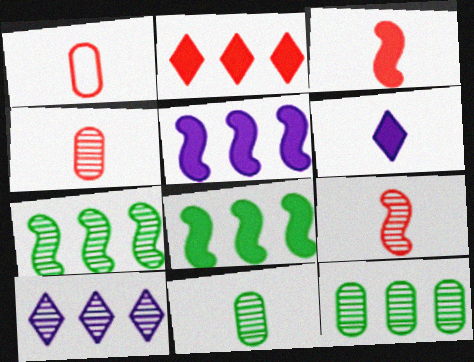[]